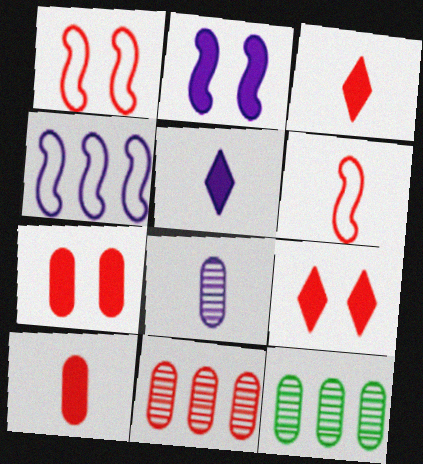[[1, 3, 11], 
[1, 5, 12], 
[6, 9, 11]]